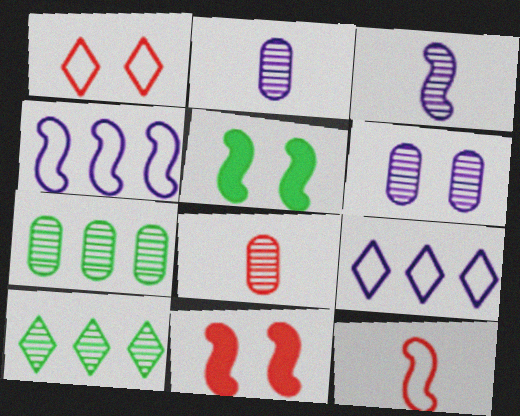[[1, 5, 6], 
[5, 8, 9], 
[6, 7, 8]]